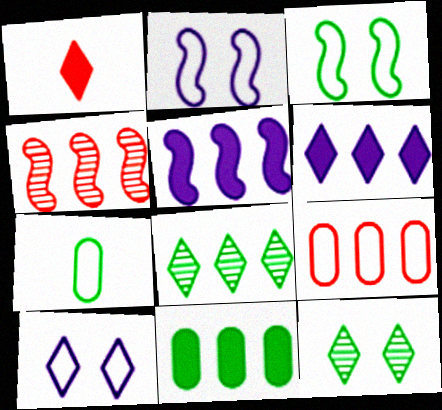[[1, 8, 10], 
[5, 8, 9]]